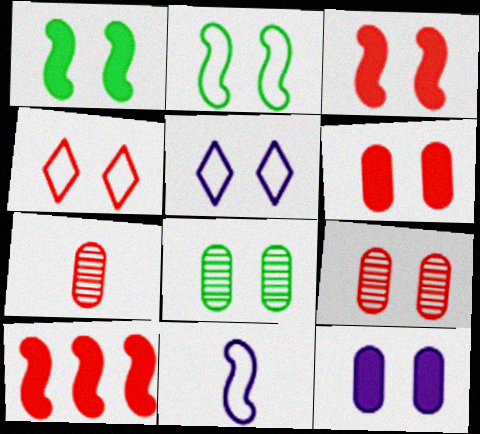[[1, 5, 9], 
[3, 4, 9], 
[3, 5, 8], 
[4, 7, 10]]